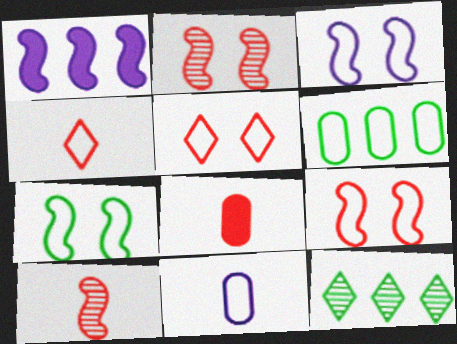[[1, 7, 10], 
[3, 4, 6], 
[3, 7, 9], 
[3, 8, 12], 
[4, 8, 10]]